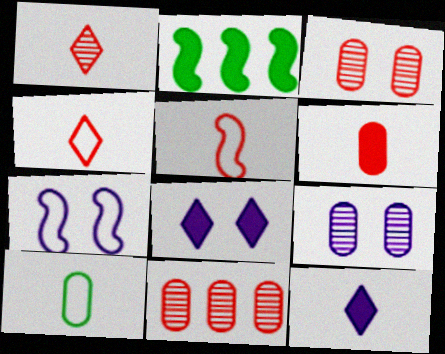[[1, 5, 6], 
[2, 4, 9], 
[2, 6, 8], 
[7, 8, 9]]